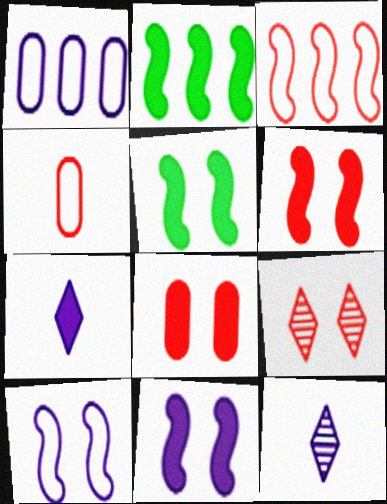[[1, 11, 12], 
[2, 7, 8], 
[5, 6, 11]]